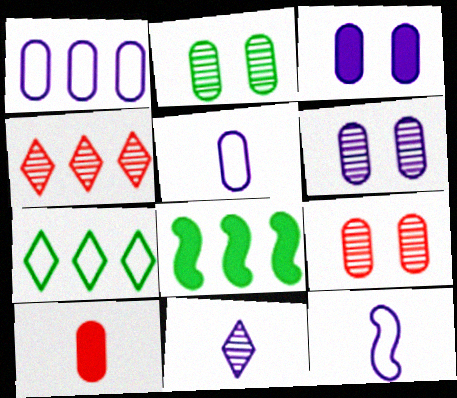[[1, 2, 10], 
[1, 4, 8], 
[2, 6, 9]]